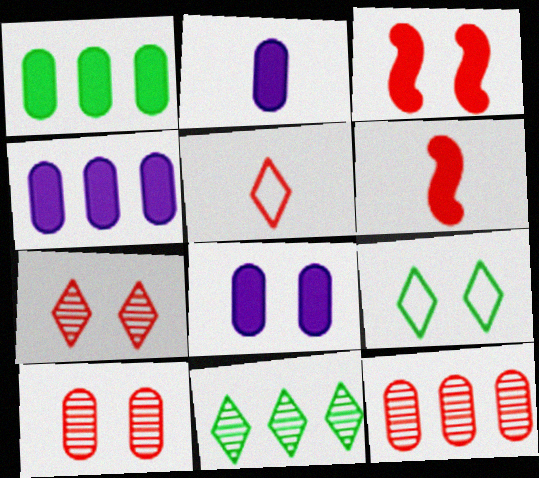[[2, 4, 8], 
[3, 5, 12]]